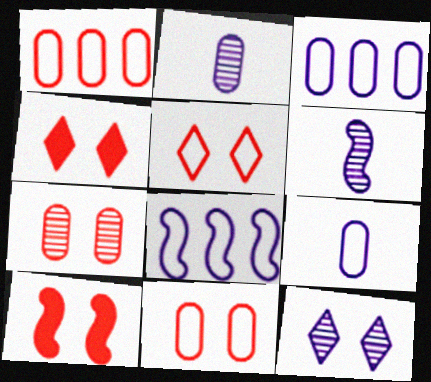[[5, 7, 10]]